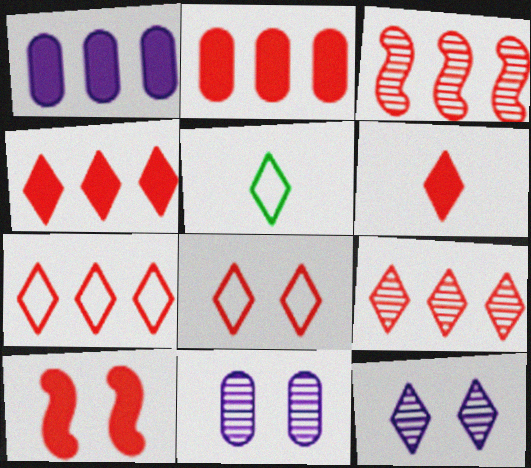[[2, 3, 7], 
[2, 6, 10], 
[4, 5, 12], 
[4, 7, 9], 
[6, 8, 9]]